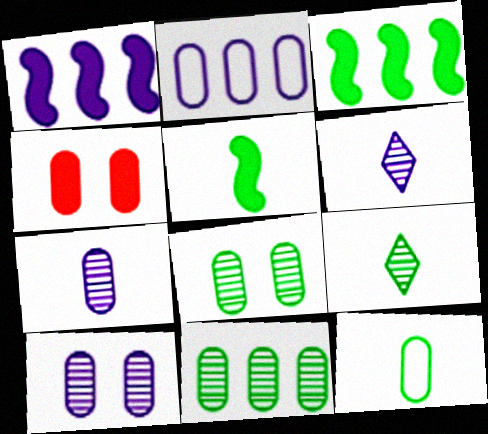[[5, 9, 12]]